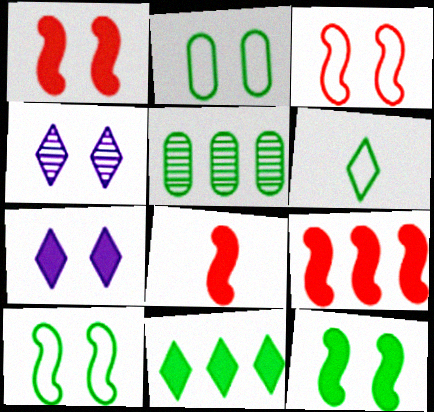[[1, 2, 4], 
[1, 8, 9], 
[5, 6, 12]]